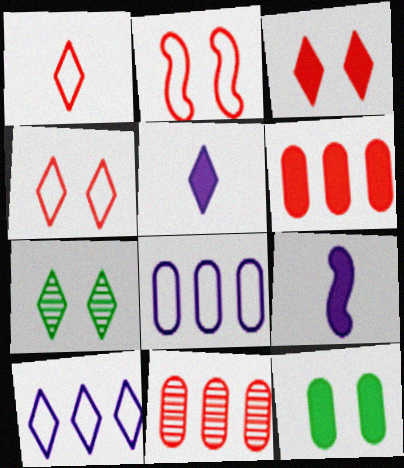[]